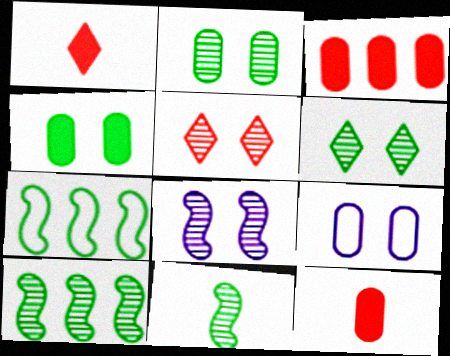[[1, 9, 10], 
[2, 5, 8]]